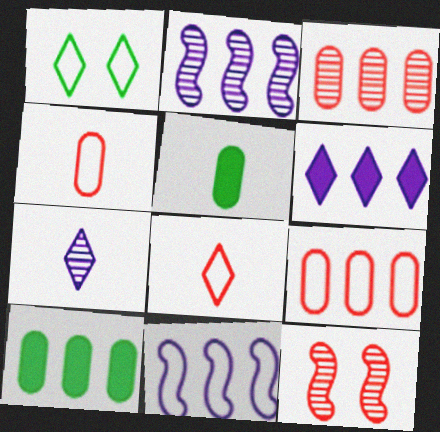[[1, 4, 11]]